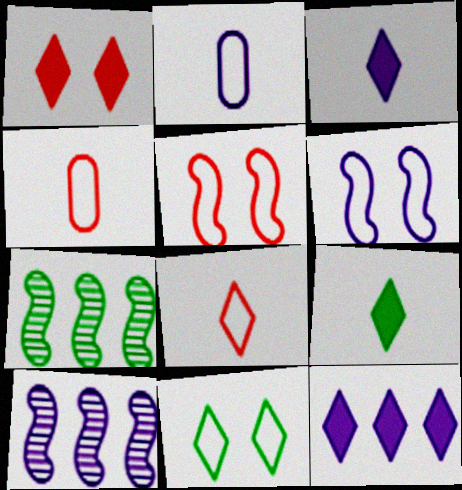[[1, 2, 7], 
[1, 9, 12]]